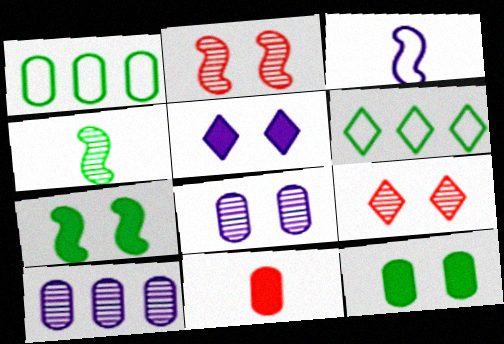[[1, 8, 11], 
[3, 5, 10], 
[4, 6, 12], 
[4, 9, 10]]